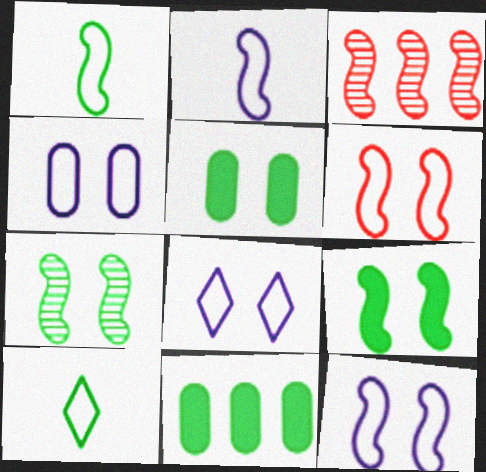[[2, 3, 9], 
[4, 8, 12], 
[7, 10, 11]]